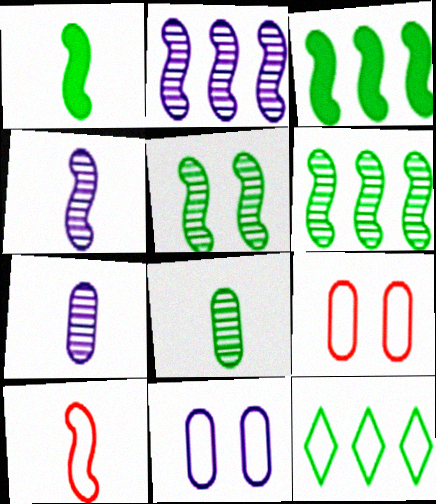[[1, 4, 10], 
[10, 11, 12]]